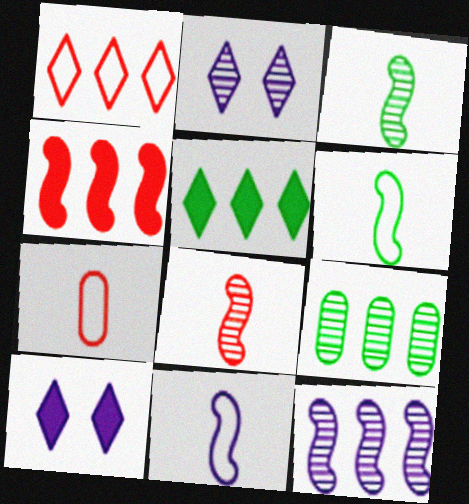[[2, 8, 9]]